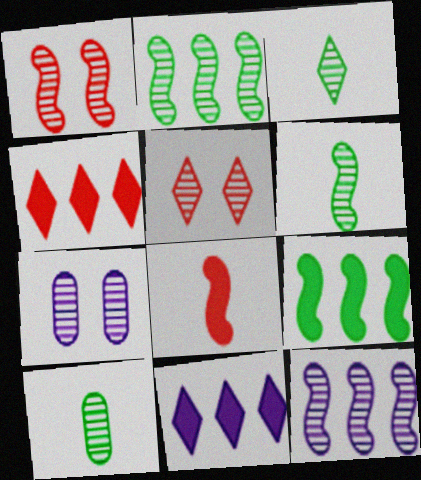[[1, 6, 12], 
[3, 6, 10], 
[5, 10, 12]]